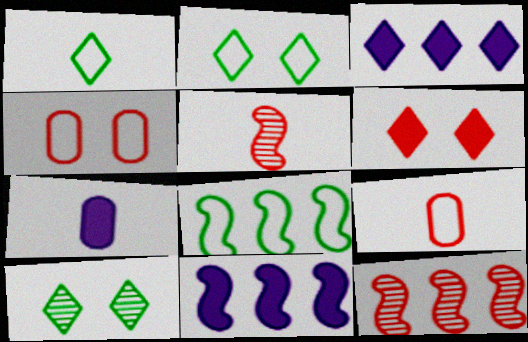[[1, 5, 7], 
[2, 7, 12], 
[6, 9, 12], 
[8, 11, 12], 
[9, 10, 11]]